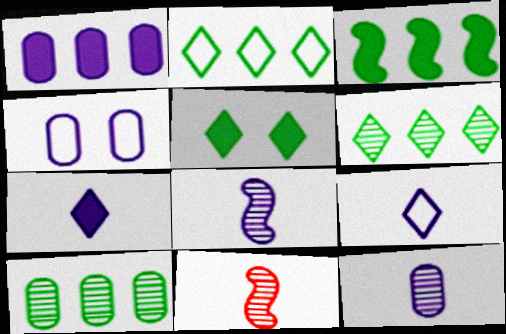[[1, 4, 12], 
[2, 3, 10]]